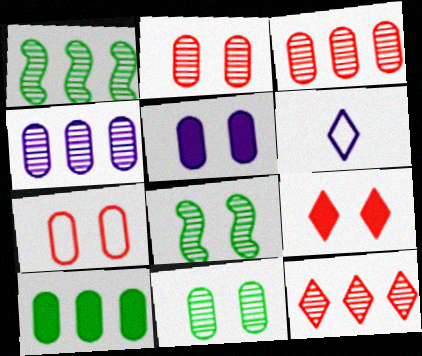[[1, 4, 12], 
[5, 7, 11]]